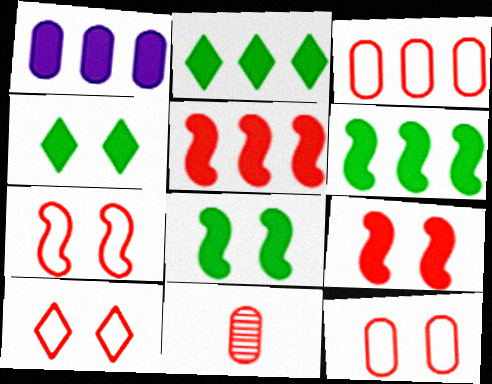[[1, 2, 5], 
[5, 10, 11], 
[7, 10, 12]]